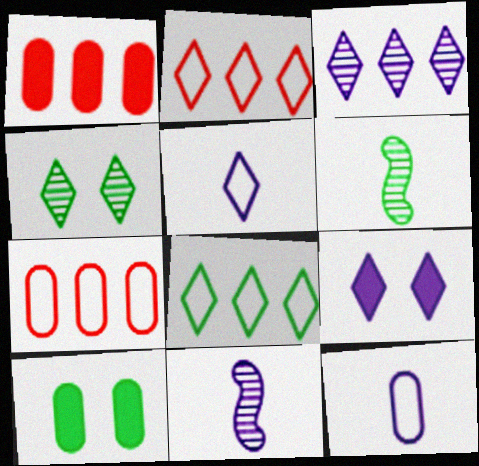[[2, 10, 11], 
[3, 5, 9], 
[6, 7, 9], 
[6, 8, 10]]